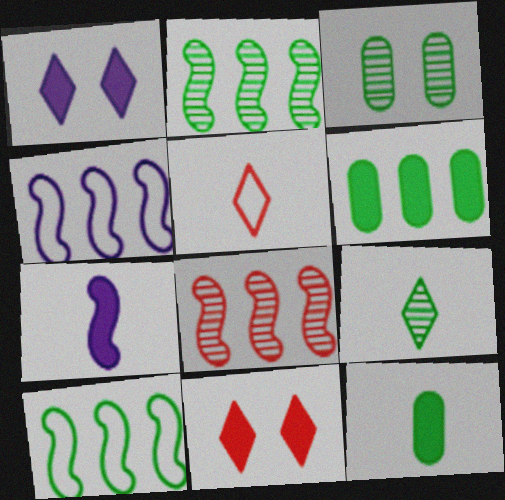[[2, 3, 9], 
[6, 7, 11]]